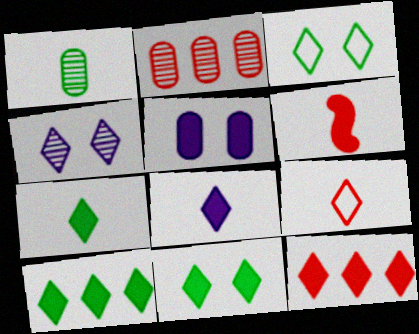[[4, 9, 10], 
[5, 6, 10], 
[7, 10, 11], 
[8, 11, 12]]